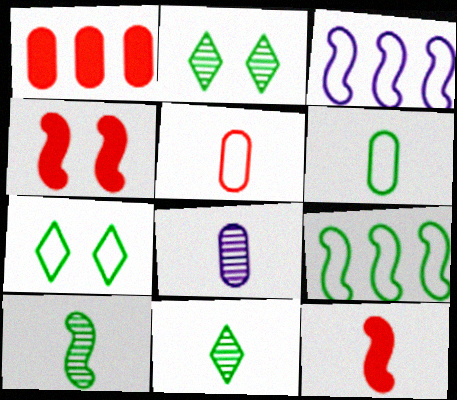[[3, 4, 10], 
[3, 5, 7], 
[6, 7, 9]]